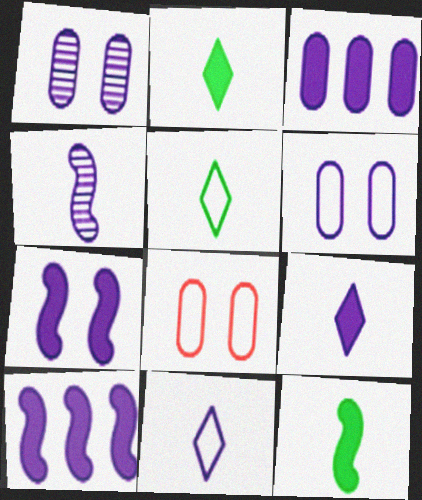[[1, 10, 11], 
[3, 7, 9]]